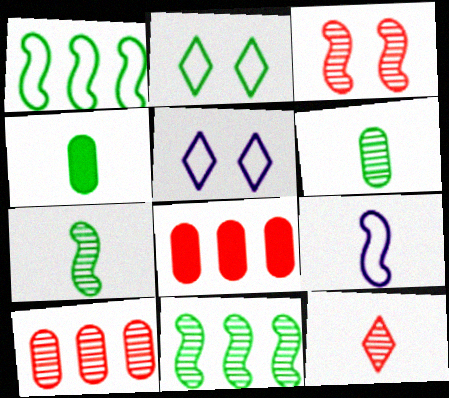[[2, 4, 11], 
[3, 10, 12], 
[4, 9, 12], 
[5, 7, 8]]